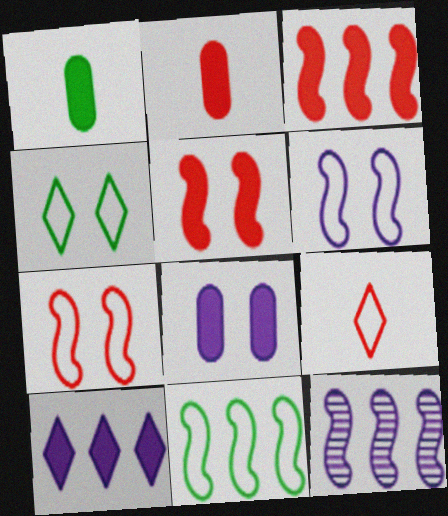[[1, 5, 10], 
[2, 4, 12], 
[3, 11, 12]]